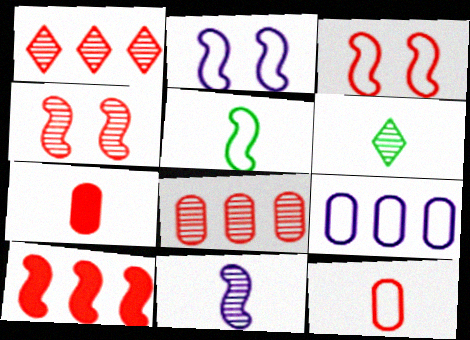[[1, 3, 7]]